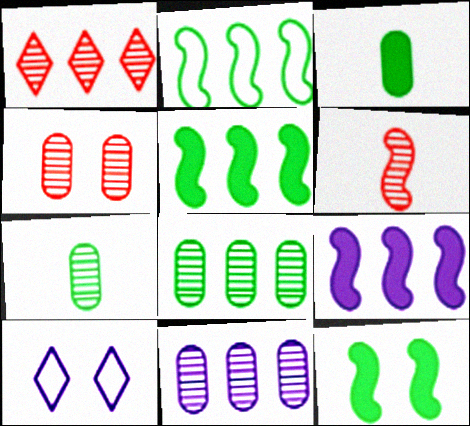[[1, 4, 6], 
[4, 7, 11], 
[4, 10, 12]]